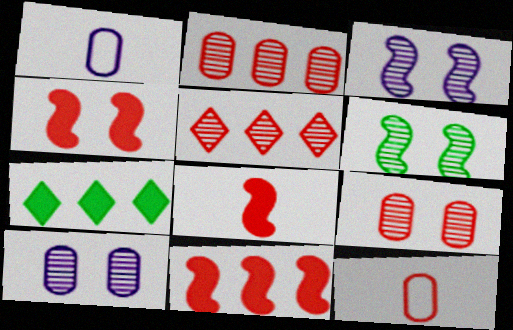[[3, 7, 12], 
[4, 5, 12], 
[4, 8, 11]]